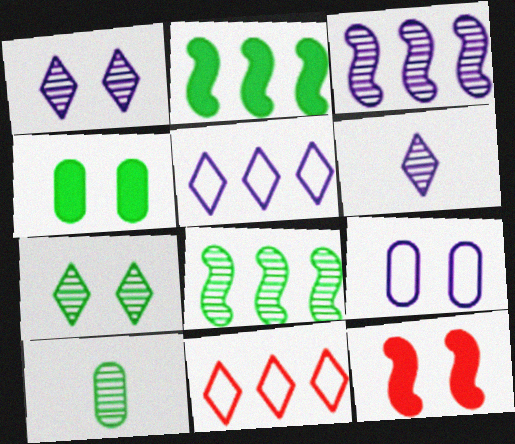[[5, 10, 12], 
[7, 8, 10], 
[7, 9, 12]]